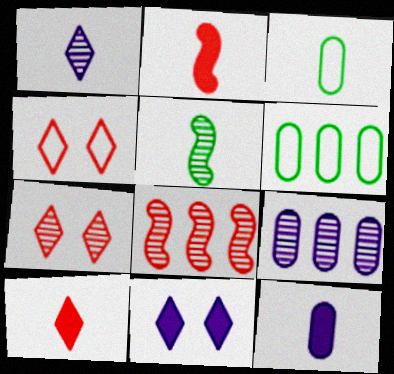[[1, 2, 3], 
[3, 8, 11], 
[5, 7, 9]]